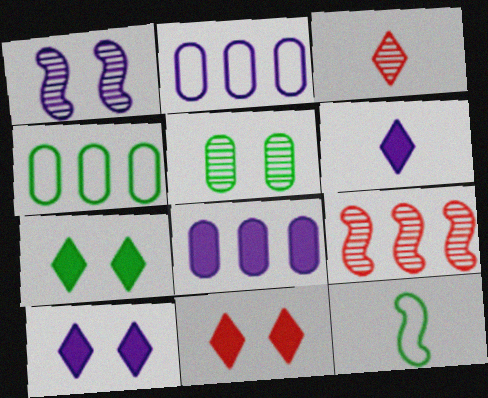[[1, 2, 6], 
[7, 10, 11]]